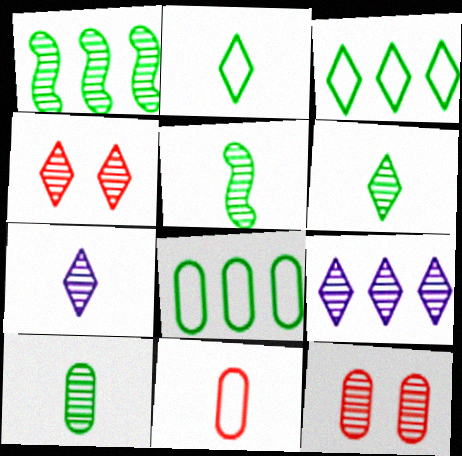[[1, 7, 12], 
[4, 6, 9], 
[5, 6, 10], 
[5, 9, 12]]